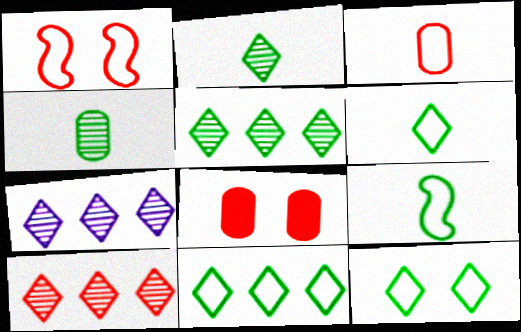[[5, 7, 10], 
[6, 11, 12], 
[7, 8, 9]]